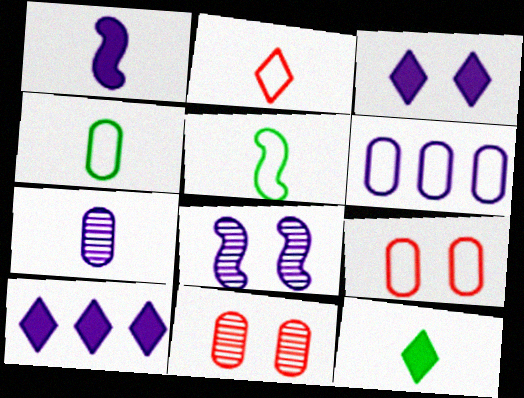[[4, 6, 9], 
[5, 10, 11]]